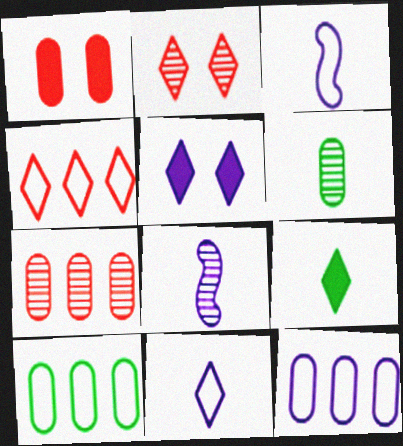[[1, 6, 12], 
[5, 8, 12]]